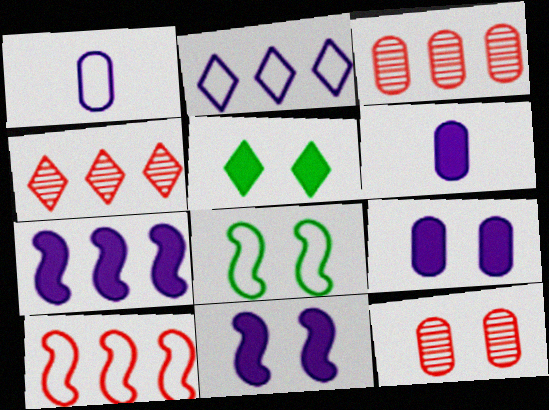[[4, 6, 8]]